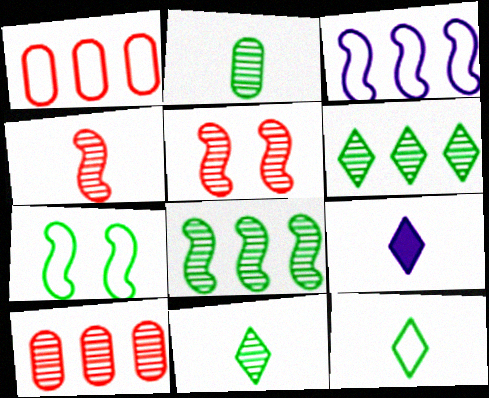[[7, 9, 10]]